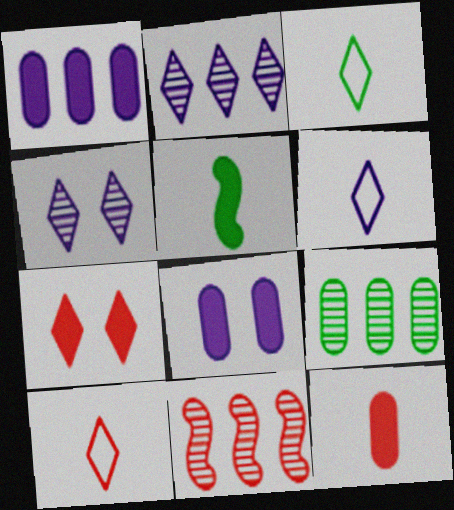[[1, 5, 7], 
[2, 3, 7], 
[2, 9, 11], 
[3, 6, 10], 
[3, 8, 11]]